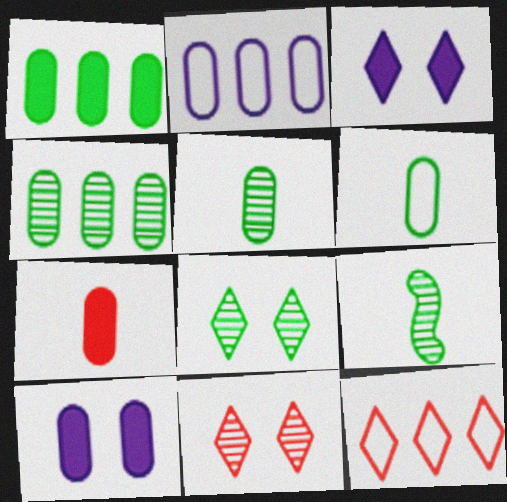[[1, 7, 10], 
[4, 8, 9], 
[9, 10, 12]]